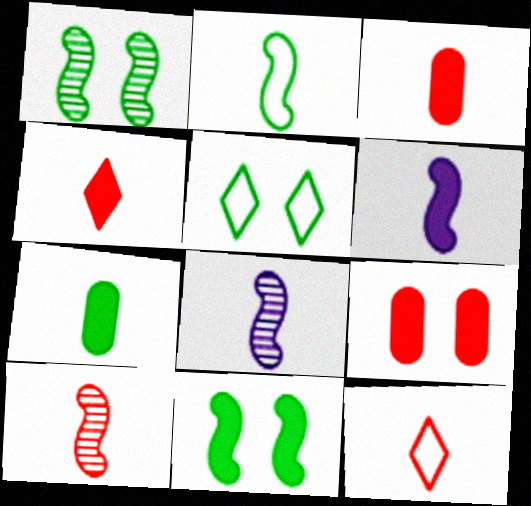[[2, 6, 10], 
[3, 10, 12], 
[4, 6, 7], 
[7, 8, 12]]